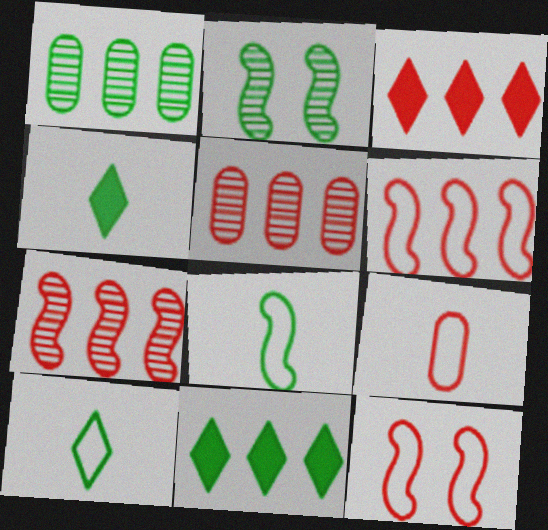[[3, 5, 6]]